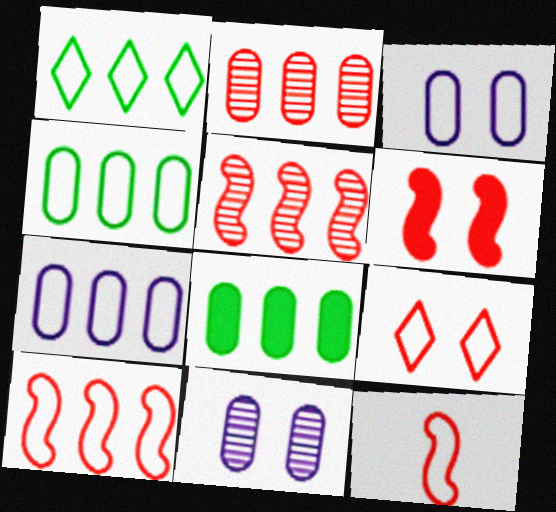[[1, 3, 12], 
[1, 7, 10], 
[2, 7, 8], 
[5, 6, 12]]